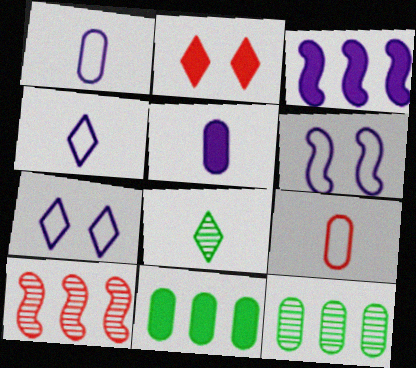[[2, 9, 10]]